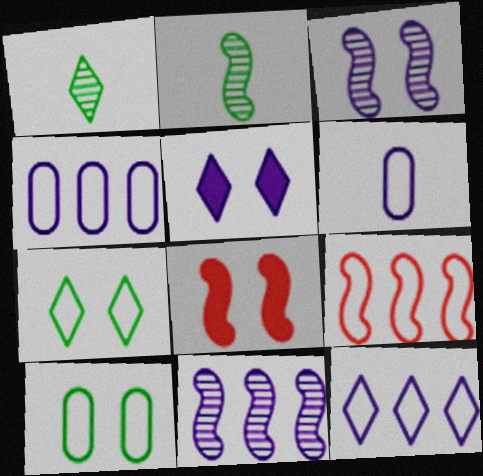[[1, 4, 8], 
[5, 6, 11], 
[6, 7, 9]]